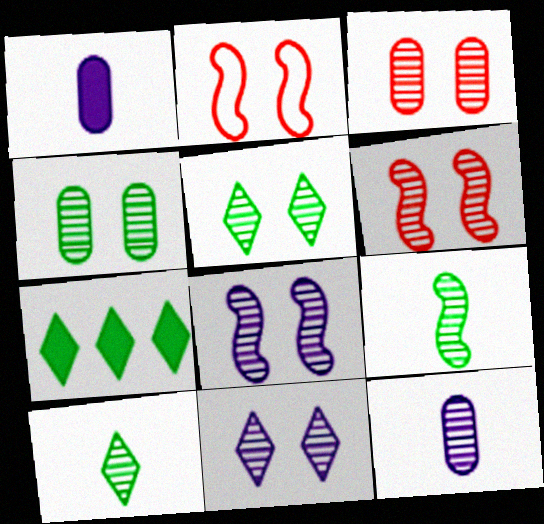[[2, 7, 12], 
[3, 5, 8], 
[4, 6, 11]]